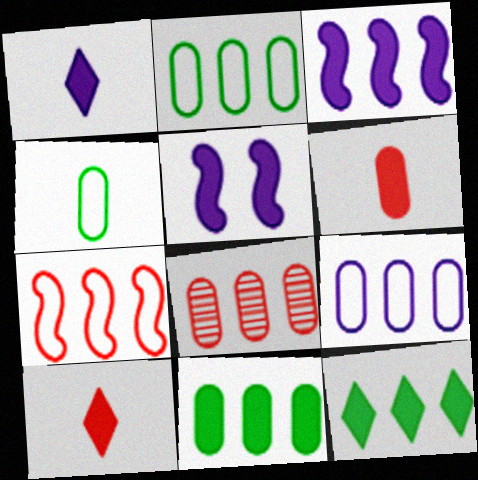[[5, 6, 12], 
[5, 10, 11], 
[8, 9, 11]]